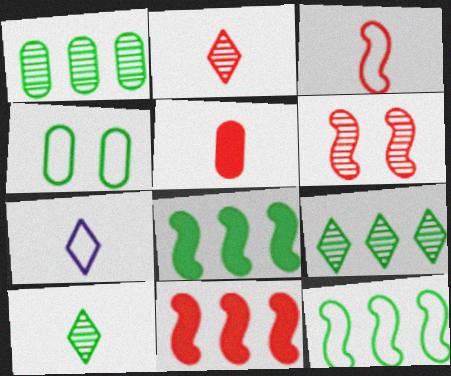[[2, 3, 5], 
[3, 6, 11], 
[4, 8, 10]]